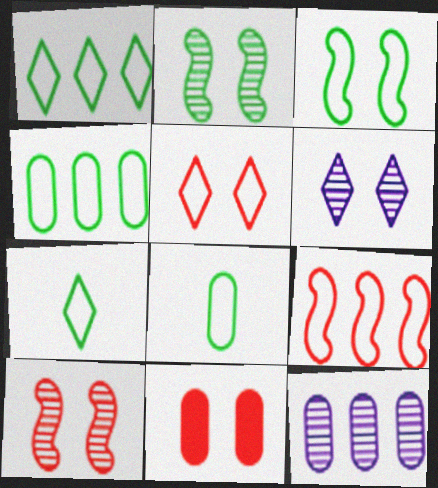[[1, 3, 8], 
[3, 4, 7], 
[3, 6, 11], 
[5, 10, 11], 
[8, 11, 12]]